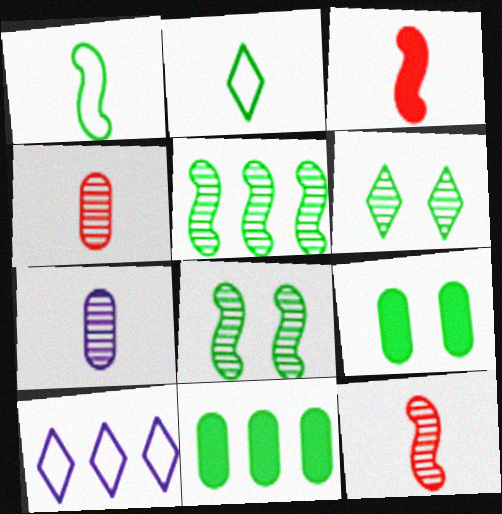[[1, 6, 11], 
[2, 3, 7], 
[2, 5, 9], 
[2, 8, 11], 
[9, 10, 12]]